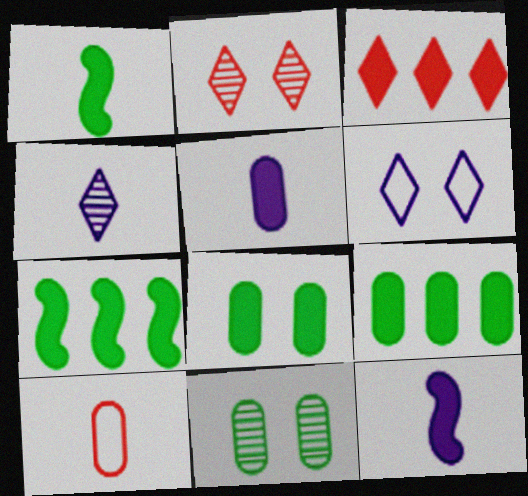[[1, 4, 10], 
[3, 8, 12]]